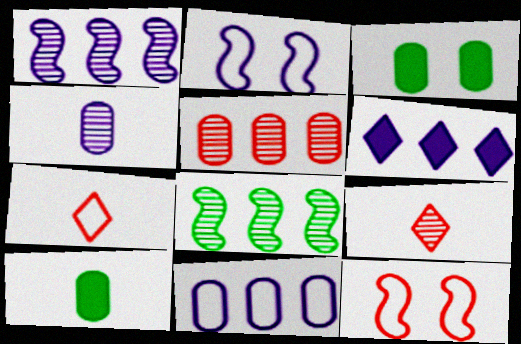[[1, 3, 7], 
[1, 6, 11], 
[2, 4, 6]]